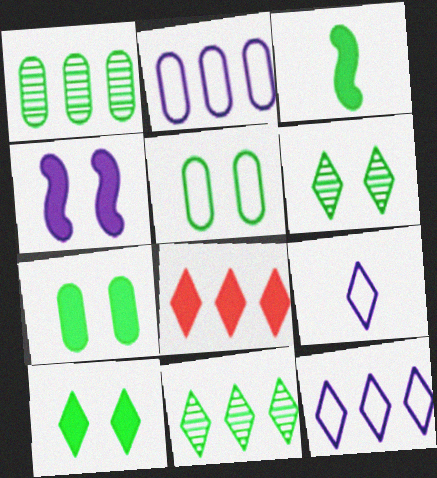[[3, 5, 11], 
[6, 8, 9], 
[8, 11, 12]]